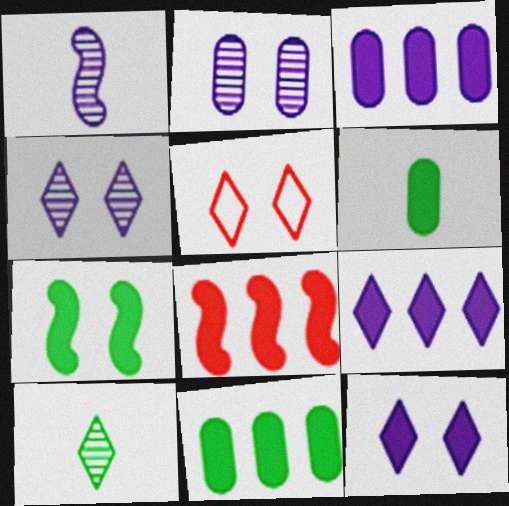[[1, 5, 11], 
[2, 5, 7], 
[5, 9, 10], 
[6, 8, 12], 
[8, 9, 11]]